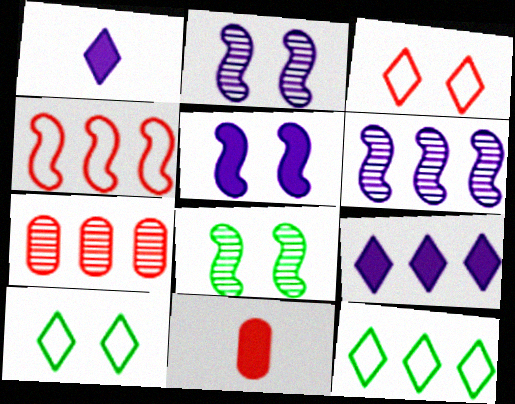[[2, 11, 12], 
[6, 10, 11]]